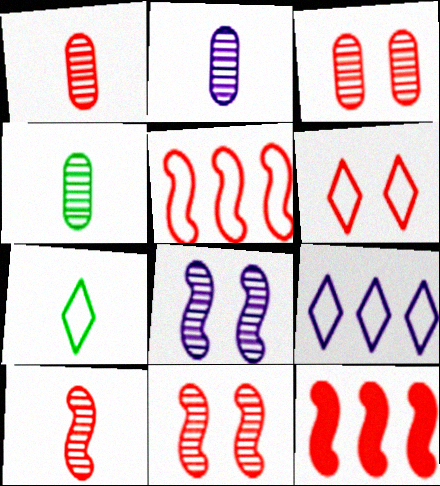[[1, 2, 4], 
[1, 6, 12], 
[6, 7, 9]]